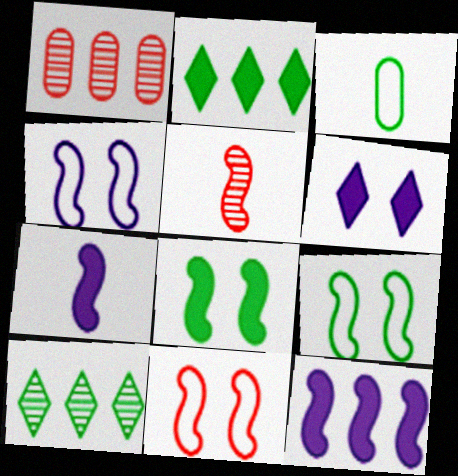[[3, 8, 10], 
[4, 9, 11], 
[5, 9, 12]]